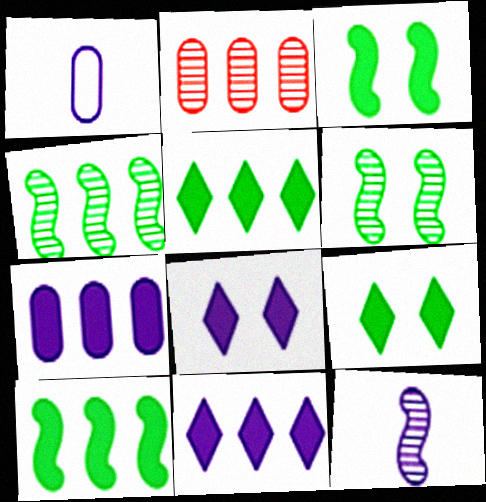[]